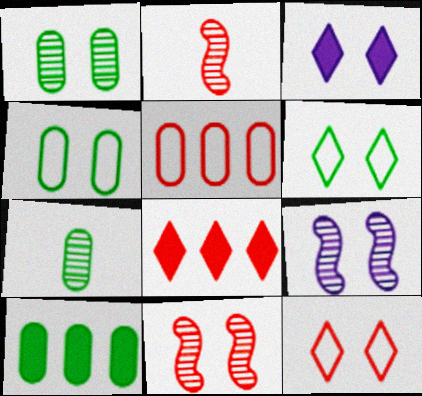[[3, 4, 11], 
[4, 7, 10]]